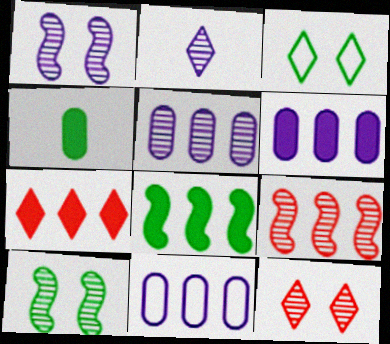[[1, 2, 5], 
[2, 3, 7], 
[5, 6, 11], 
[6, 7, 8]]